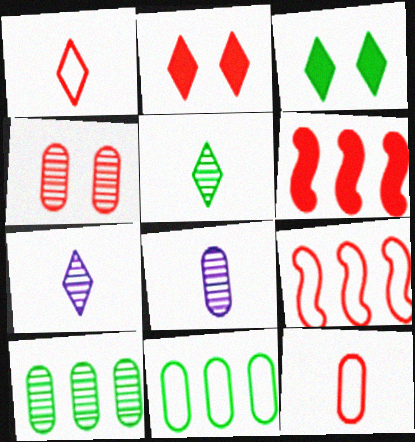[[1, 4, 6], 
[3, 8, 9], 
[4, 8, 10]]